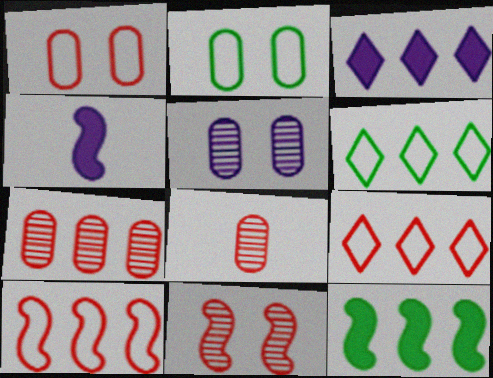[]